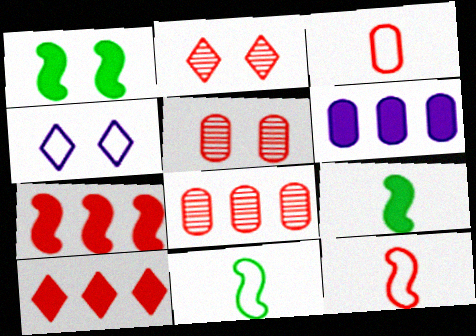[[1, 4, 5], 
[2, 3, 7], 
[2, 6, 11], 
[4, 8, 9], 
[5, 10, 12]]